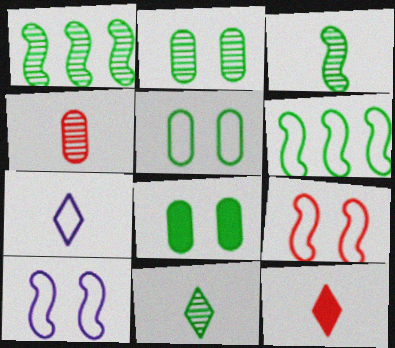[[1, 2, 11], 
[2, 5, 8], 
[6, 8, 11], 
[7, 11, 12]]